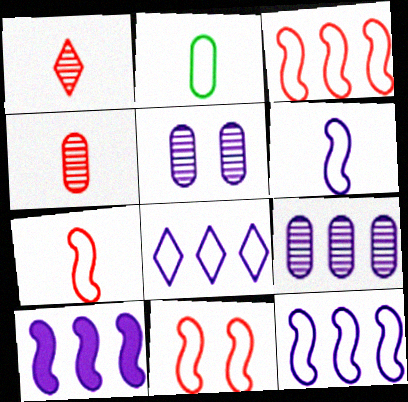[[2, 8, 11], 
[3, 7, 11], 
[8, 9, 10]]